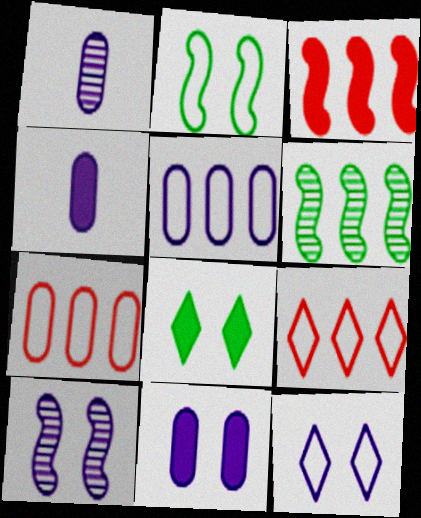[[1, 5, 11], 
[3, 4, 8], 
[10, 11, 12]]